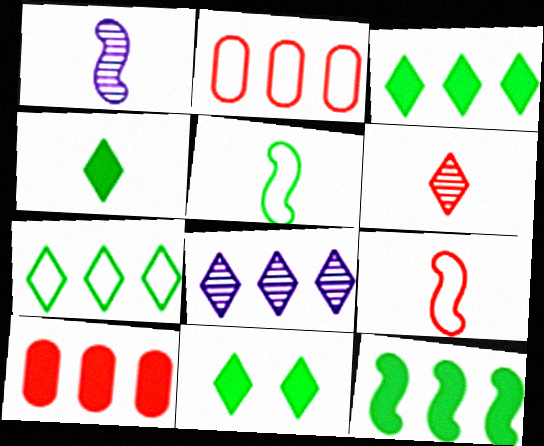[[1, 2, 11], 
[2, 8, 12], 
[3, 4, 11]]